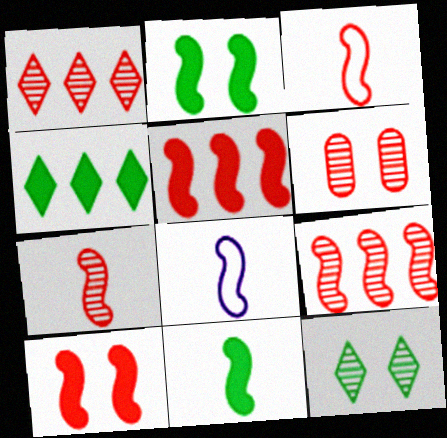[[1, 6, 7], 
[2, 8, 9], 
[3, 9, 10], 
[4, 6, 8], 
[7, 8, 11]]